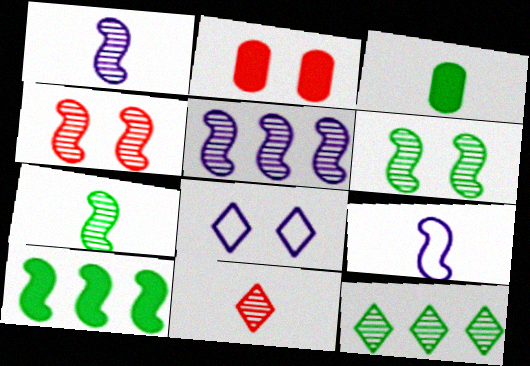[[2, 6, 8], 
[2, 9, 12], 
[3, 9, 11], 
[4, 5, 7], 
[4, 9, 10]]